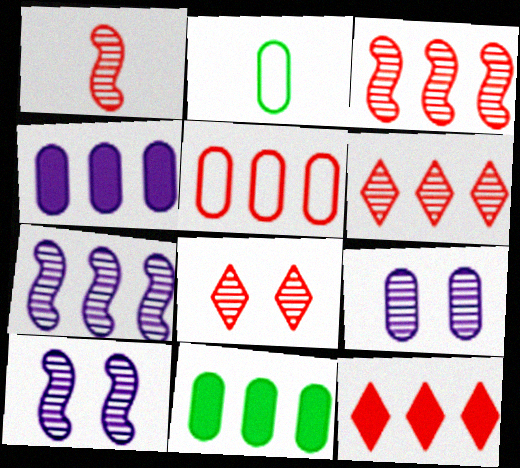[[2, 10, 12], 
[3, 5, 12]]